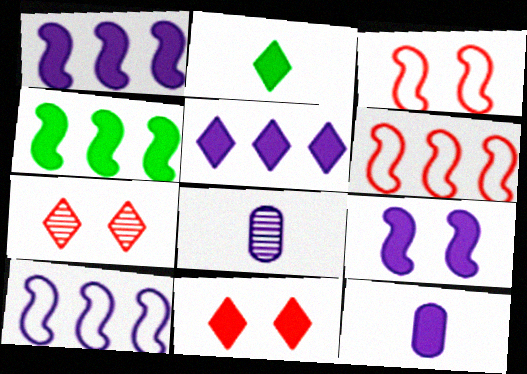[[2, 5, 11], 
[4, 11, 12], 
[5, 9, 12]]